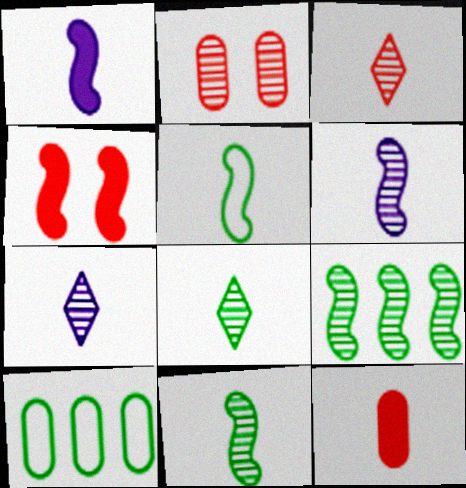[[2, 7, 9], 
[3, 7, 8], 
[4, 7, 10], 
[5, 7, 12]]